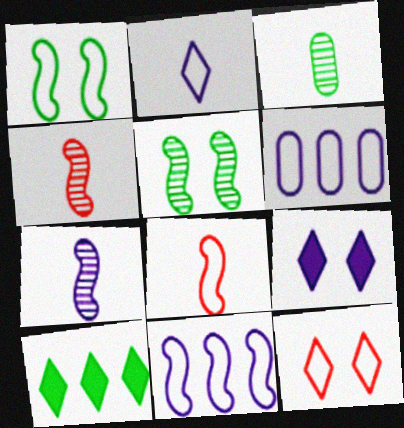[[1, 3, 10], 
[1, 8, 11], 
[6, 7, 9]]